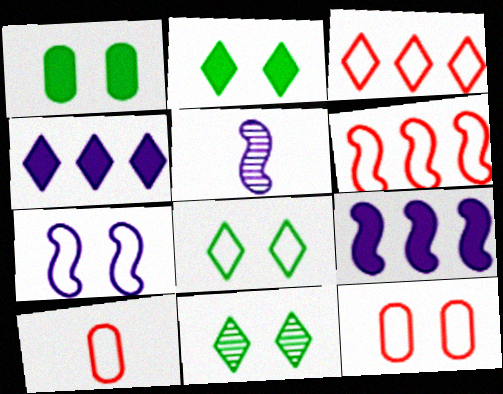[[1, 3, 5], 
[2, 8, 11], 
[5, 7, 9], 
[7, 8, 12], 
[9, 10, 11]]